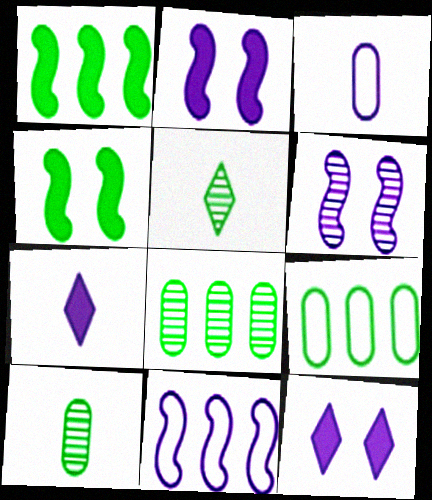[[4, 5, 9]]